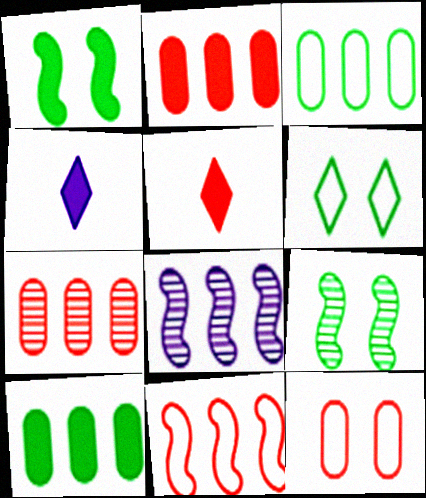[[1, 2, 4]]